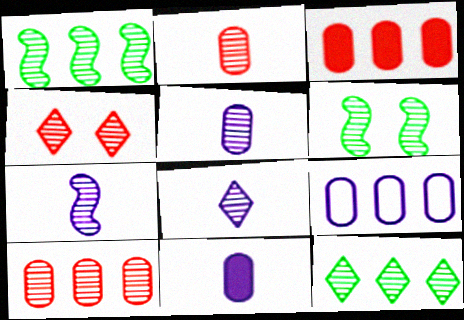[[1, 4, 5], 
[4, 8, 12], 
[5, 7, 8], 
[6, 8, 10]]